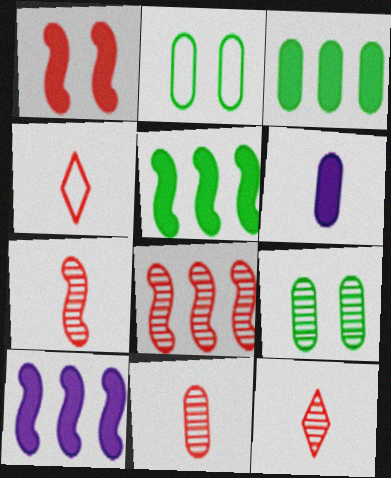[[2, 10, 12], 
[4, 9, 10], 
[7, 11, 12]]